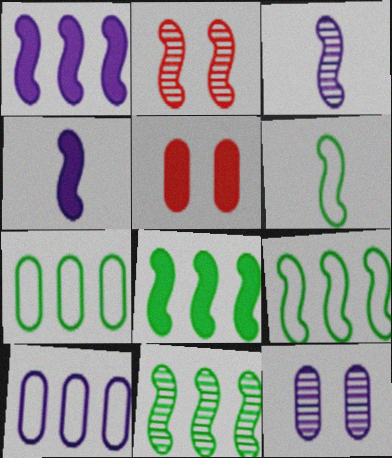[[1, 2, 6], 
[2, 3, 11], 
[2, 4, 9], 
[8, 9, 11]]